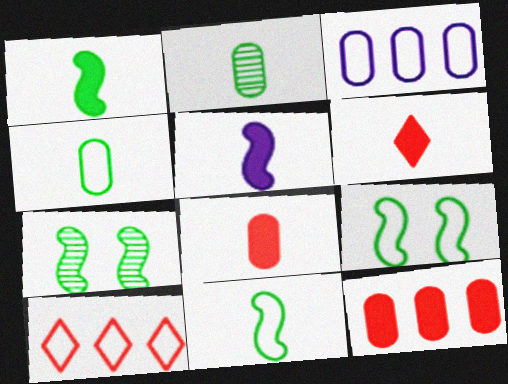[[3, 6, 7]]